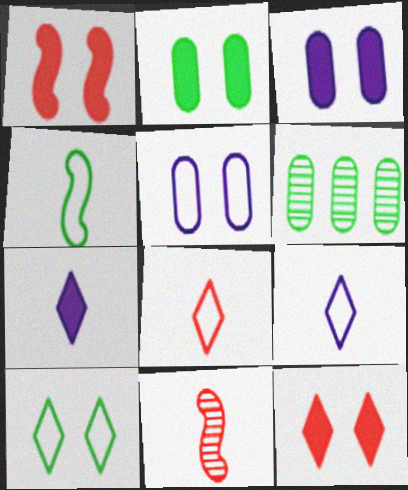[[1, 6, 9]]